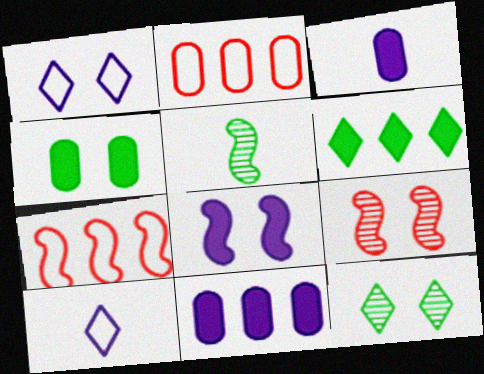[[1, 4, 9], 
[3, 7, 12], 
[5, 7, 8]]